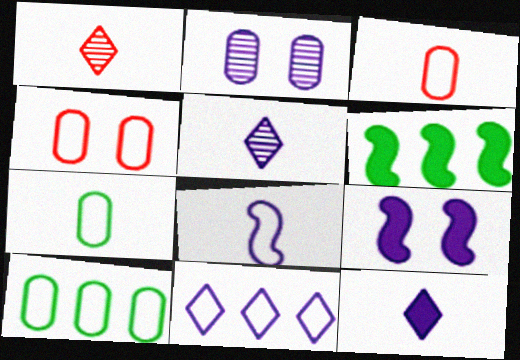[[1, 9, 10], 
[4, 5, 6]]